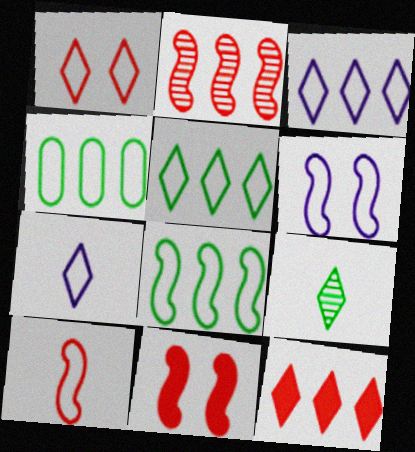[[1, 5, 7], 
[2, 10, 11], 
[4, 5, 8], 
[6, 8, 10]]